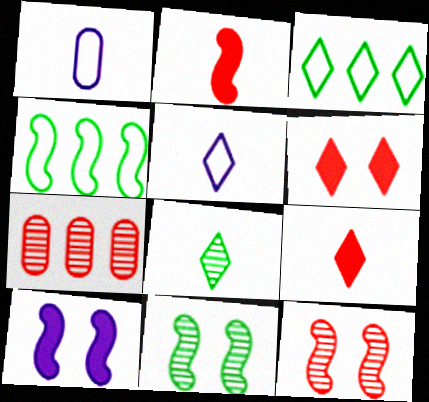[[1, 2, 8], 
[5, 8, 9]]